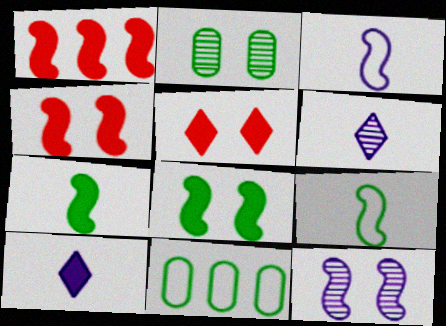[[1, 9, 12], 
[4, 6, 11]]